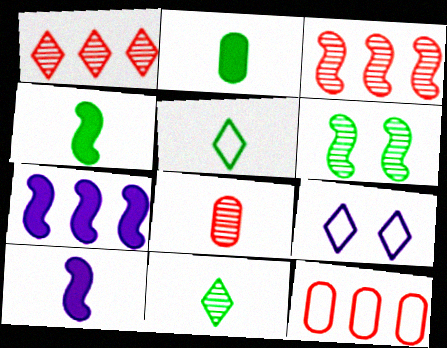[[2, 3, 9], 
[5, 8, 10]]